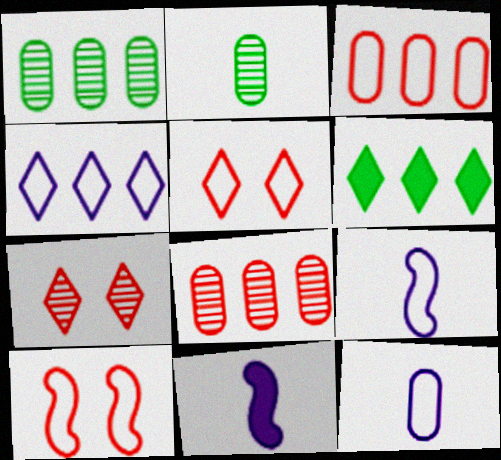[[1, 5, 11]]